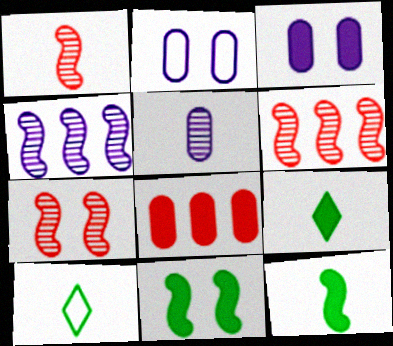[[1, 6, 7], 
[2, 6, 9], 
[3, 6, 10]]